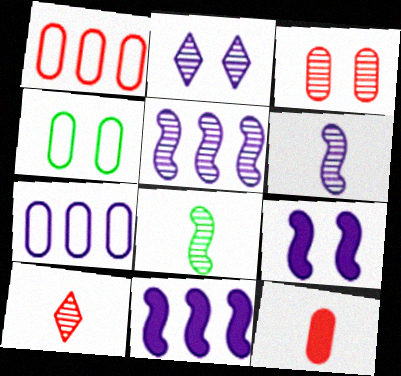[[1, 3, 12], 
[4, 10, 11]]